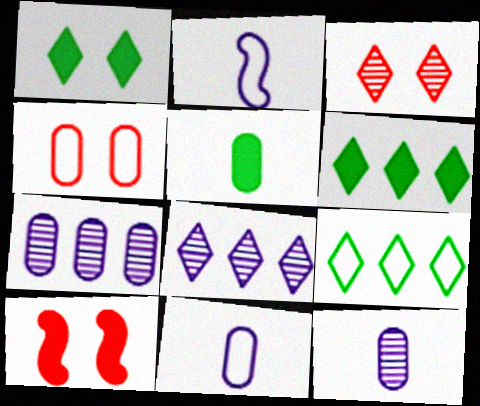[[2, 4, 9], 
[3, 4, 10], 
[4, 5, 7], 
[9, 10, 12]]